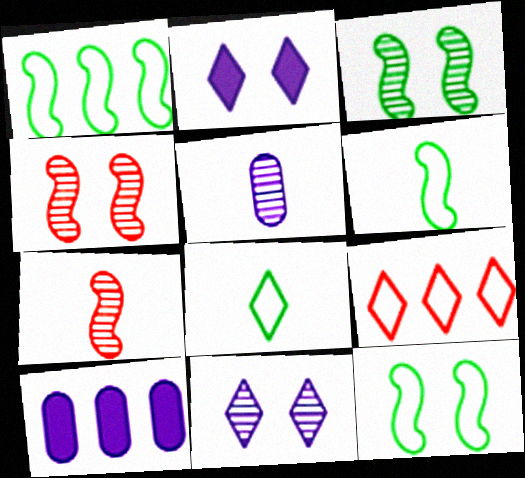[[1, 6, 12], 
[4, 8, 10]]